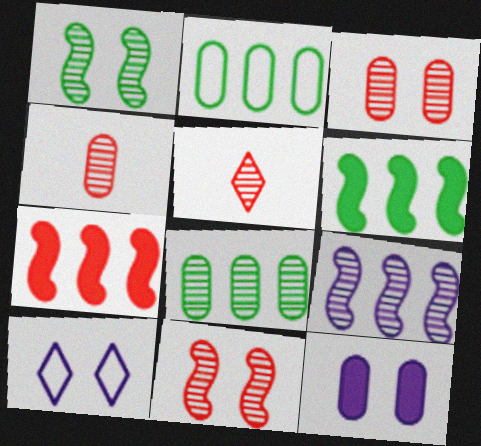[[2, 4, 12], 
[4, 6, 10]]